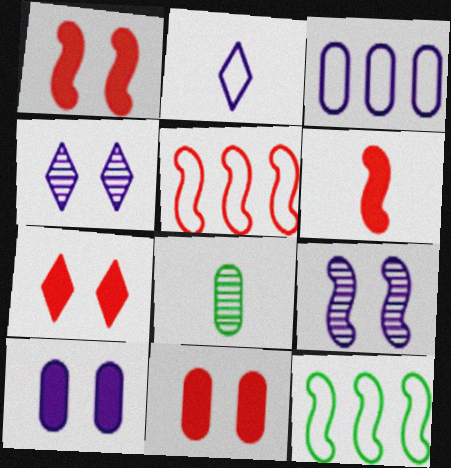[[1, 7, 11], 
[2, 6, 8], 
[3, 8, 11], 
[6, 9, 12]]